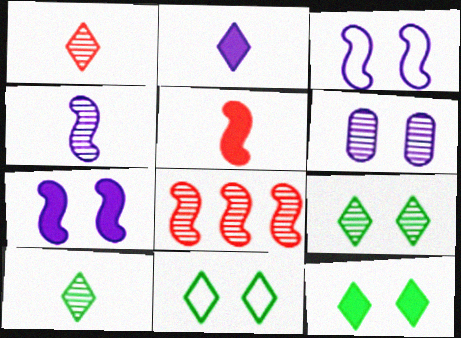[[6, 8, 10], 
[9, 11, 12]]